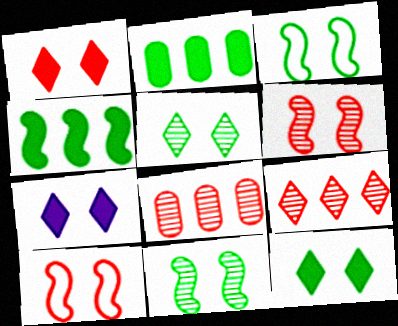[[1, 7, 12]]